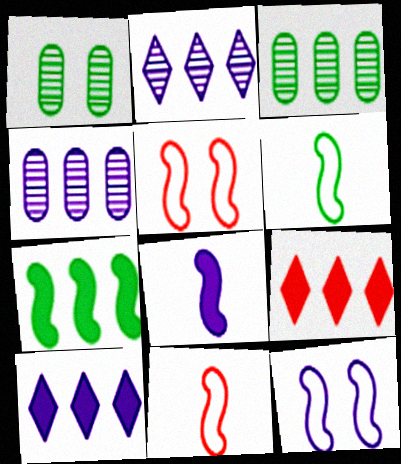[[1, 10, 11]]